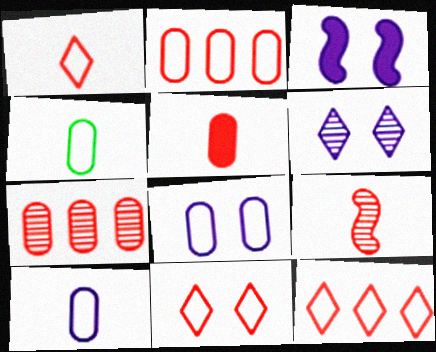[[1, 5, 9], 
[1, 11, 12], 
[2, 4, 8], 
[3, 6, 8]]